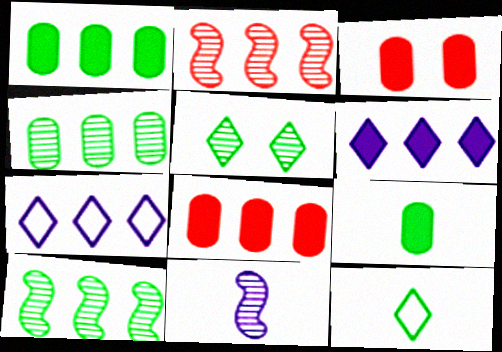[[1, 2, 7], 
[7, 8, 10]]